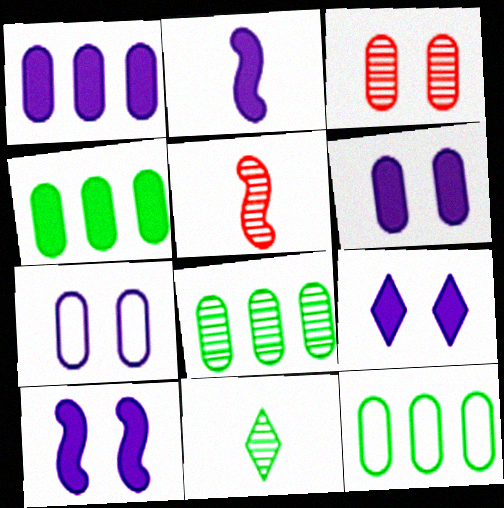[[1, 2, 9], 
[4, 8, 12], 
[5, 9, 12], 
[6, 9, 10]]